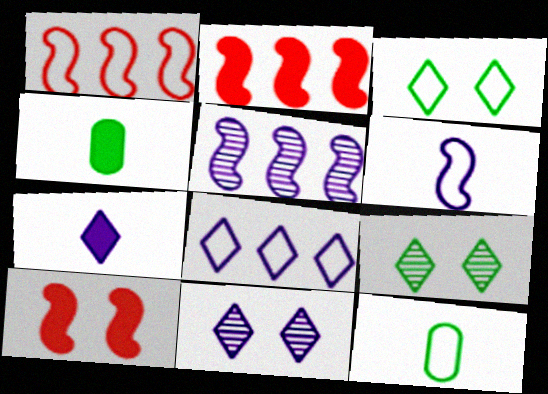[[1, 4, 11], 
[2, 11, 12], 
[7, 8, 11]]